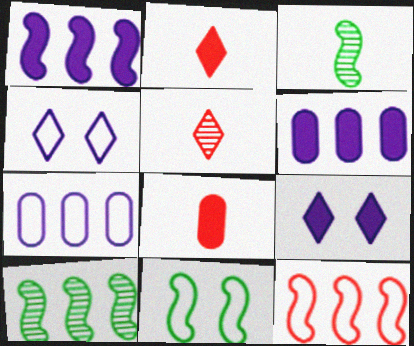[[1, 10, 12], 
[4, 8, 10], 
[5, 6, 11]]